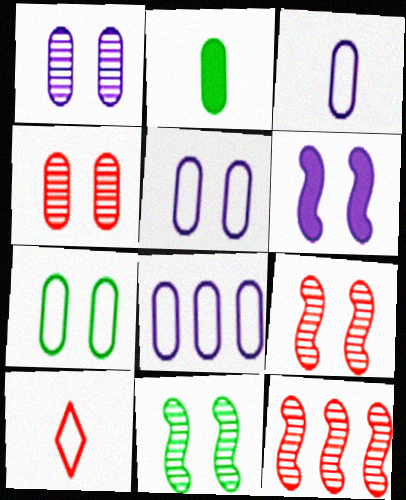[[2, 4, 8], 
[3, 5, 8]]